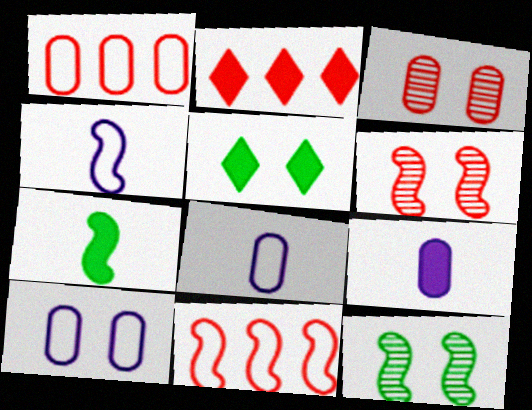[[2, 8, 12], 
[5, 6, 10]]